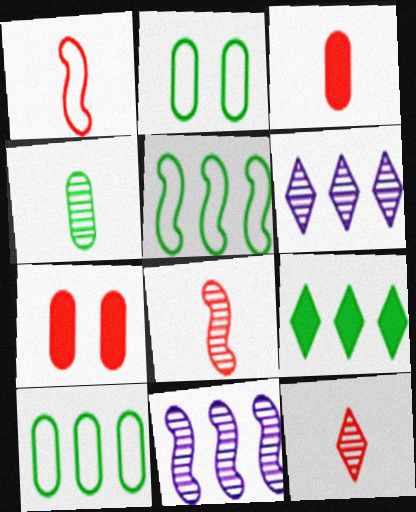[[1, 3, 12]]